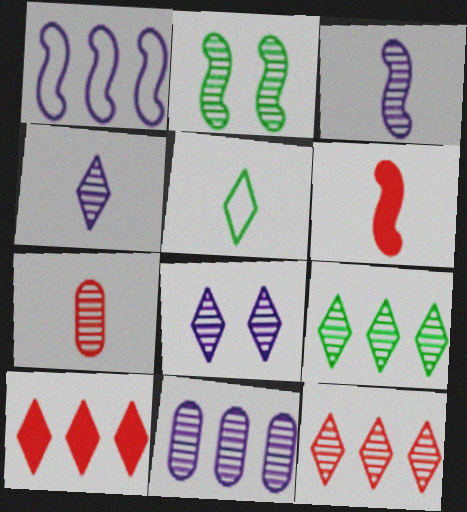[[1, 2, 6], 
[3, 8, 11], 
[5, 8, 10]]